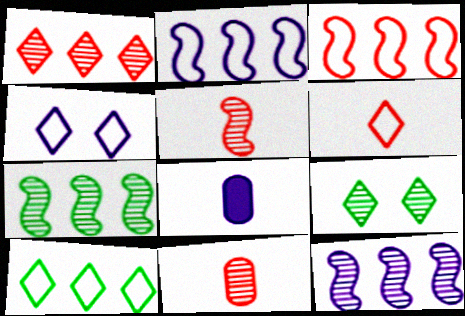[[3, 8, 9], 
[4, 6, 10], 
[4, 8, 12], 
[9, 11, 12]]